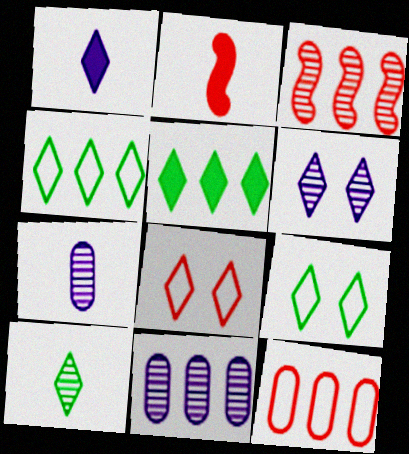[[2, 9, 11], 
[5, 9, 10]]